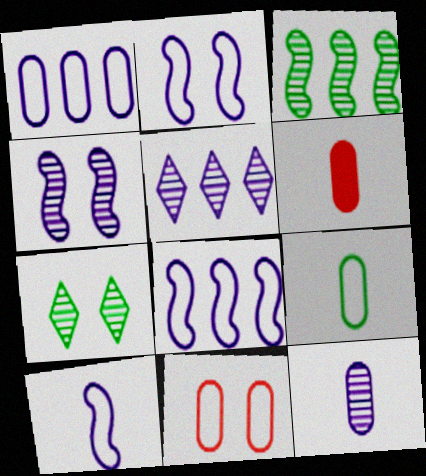[[1, 9, 11], 
[2, 8, 10], 
[4, 5, 12], 
[6, 7, 8], 
[6, 9, 12]]